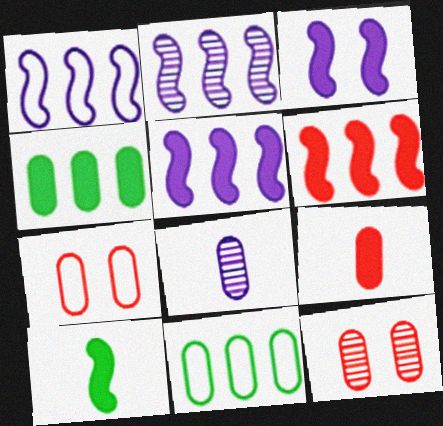[[1, 2, 5], 
[3, 6, 10], 
[4, 7, 8]]